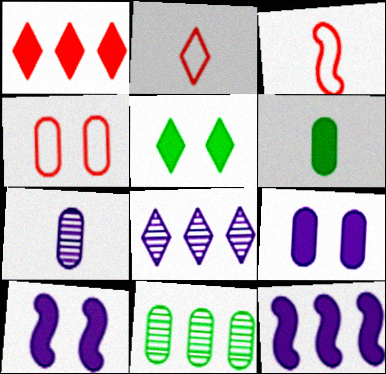[[1, 6, 10], 
[2, 5, 8], 
[2, 10, 11]]